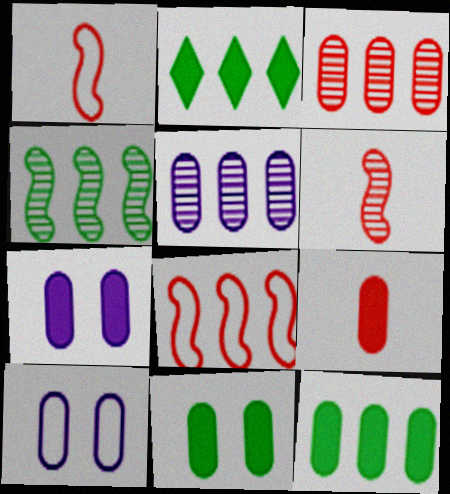[[2, 5, 8], 
[2, 6, 10], 
[7, 9, 12]]